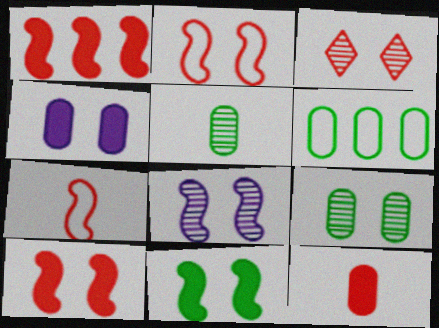[[2, 8, 11], 
[3, 8, 9]]